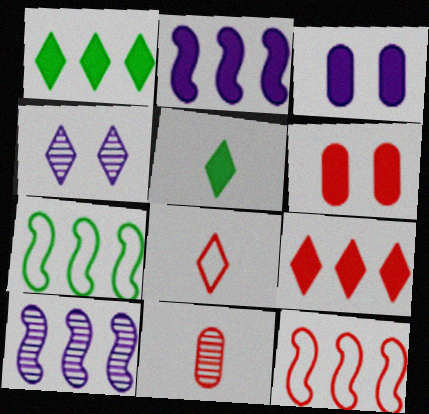[[1, 4, 8], 
[2, 5, 6]]